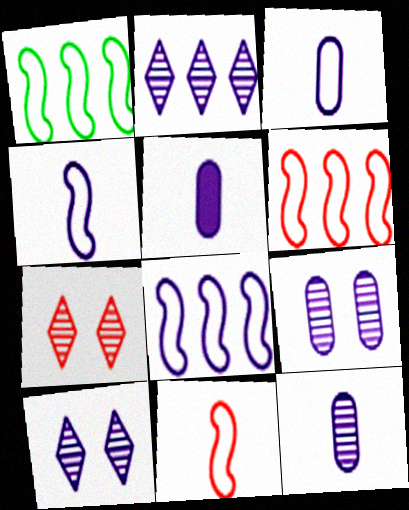[[1, 5, 7], 
[1, 6, 8], 
[3, 5, 12], 
[5, 8, 10]]